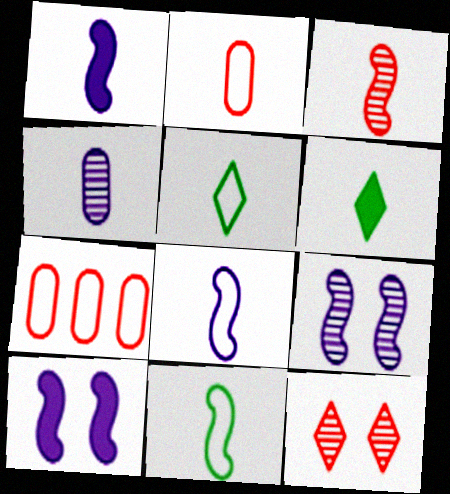[[1, 3, 11], 
[2, 5, 8], 
[6, 7, 9]]